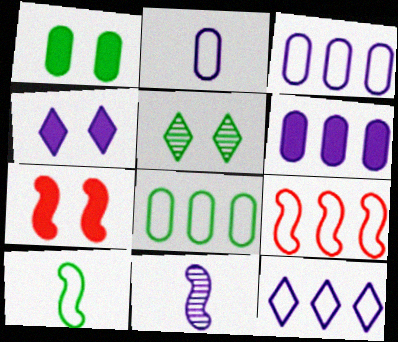[[1, 4, 7], 
[3, 4, 11], 
[8, 9, 12]]